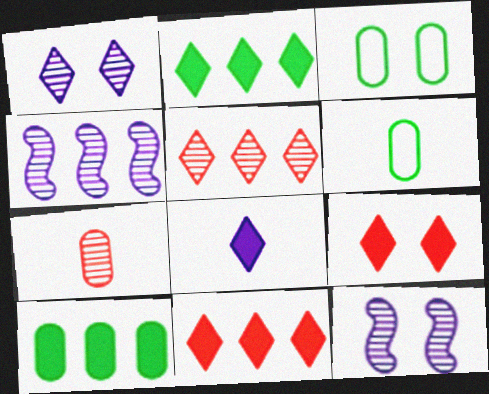[[2, 8, 9], 
[3, 9, 12], 
[4, 6, 9], 
[6, 11, 12]]